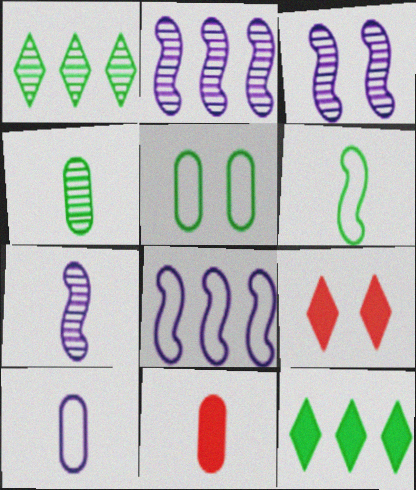[[2, 3, 7], 
[3, 5, 9], 
[4, 8, 9], 
[4, 10, 11]]